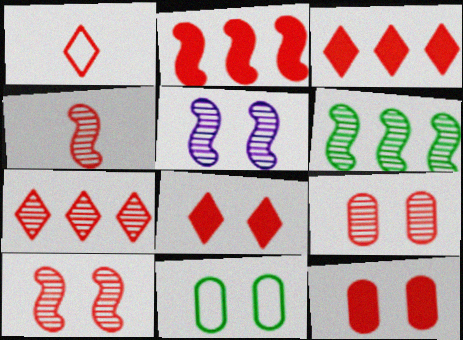[[1, 2, 9], 
[1, 7, 8], 
[4, 5, 6], 
[4, 7, 9], 
[5, 8, 11]]